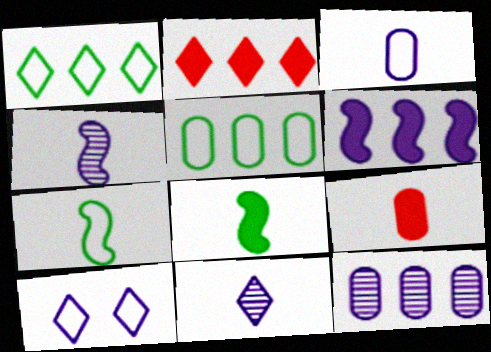[[7, 9, 11]]